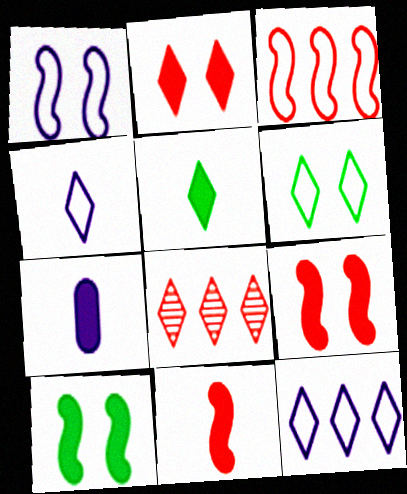[[5, 7, 11]]